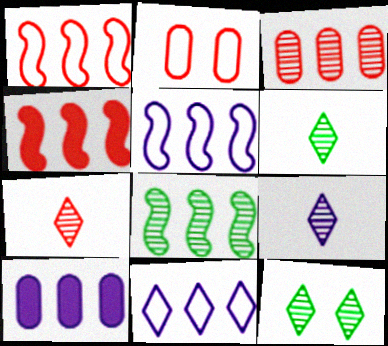[[2, 4, 7], 
[4, 5, 8], 
[6, 7, 9]]